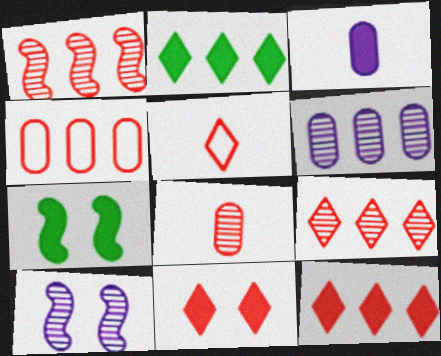[[1, 4, 12], 
[3, 7, 12], 
[5, 6, 7], 
[5, 9, 11]]